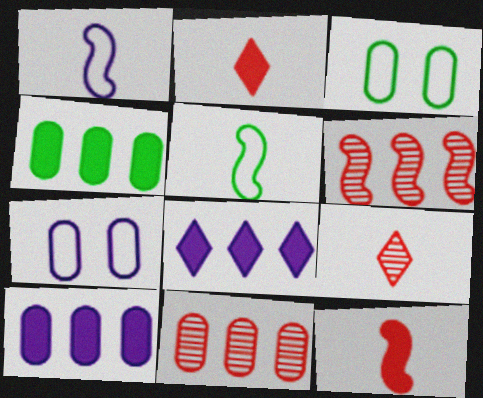[]